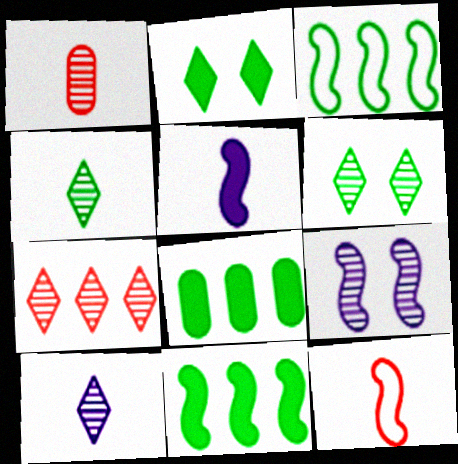[[6, 7, 10], 
[9, 11, 12]]